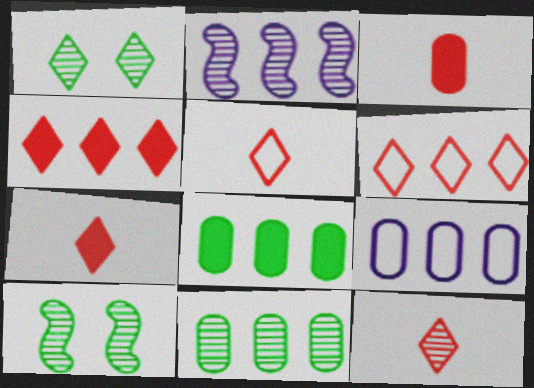[[2, 6, 8], 
[5, 7, 12], 
[7, 9, 10]]